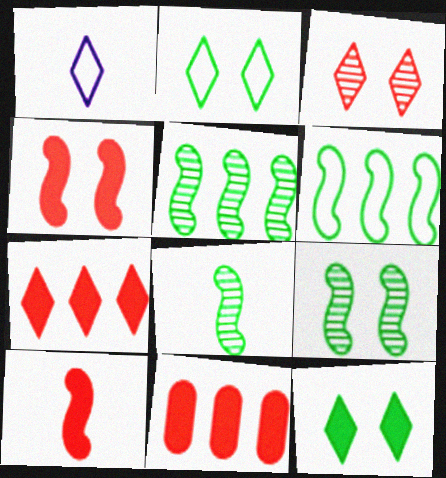[[1, 9, 11], 
[5, 8, 9]]